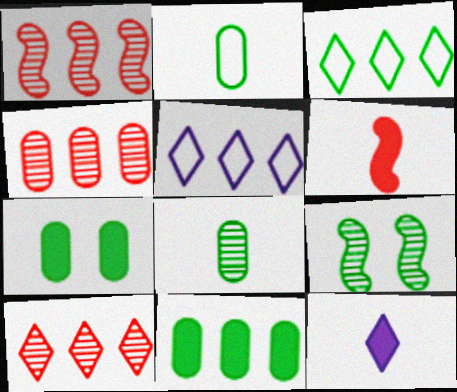[[1, 4, 10], 
[1, 5, 11]]